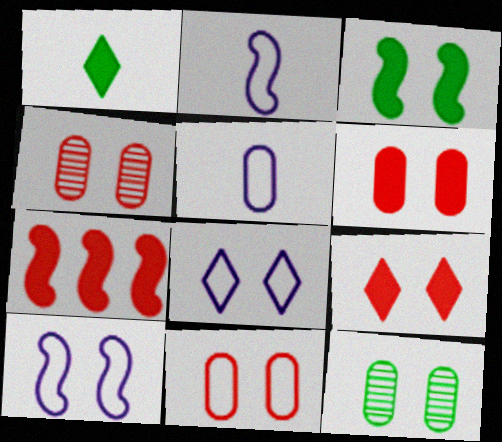[[3, 4, 8], 
[4, 6, 11], 
[9, 10, 12]]